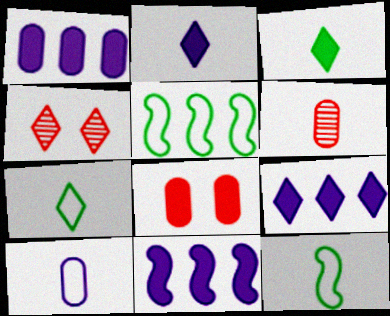[[1, 4, 12], 
[1, 9, 11], 
[2, 6, 12], 
[3, 8, 11], 
[4, 7, 9]]